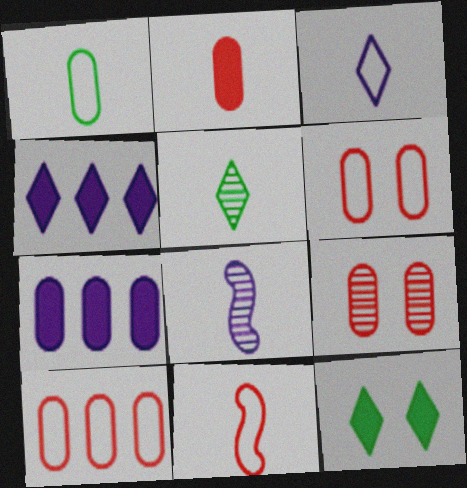[[1, 3, 11], 
[1, 7, 9], 
[2, 9, 10], 
[8, 10, 12]]